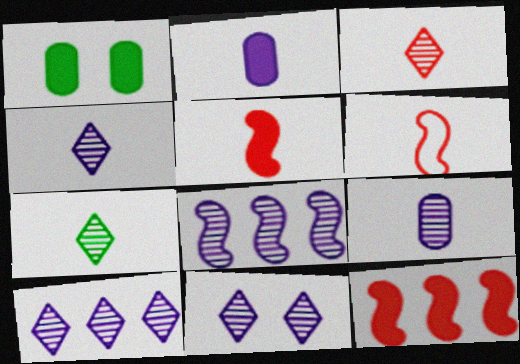[[1, 6, 10], 
[2, 6, 7], 
[3, 4, 7], 
[4, 10, 11], 
[8, 9, 11]]